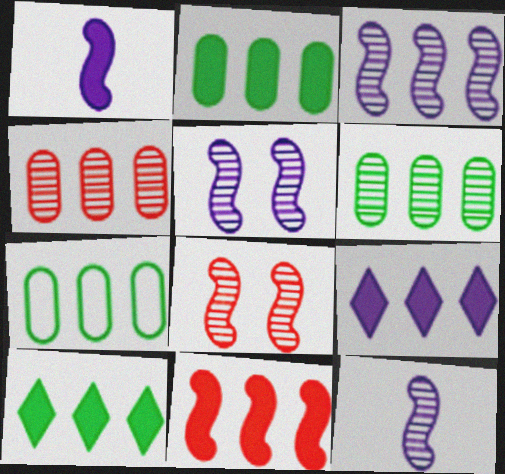[[2, 6, 7], 
[2, 9, 11], 
[3, 5, 12]]